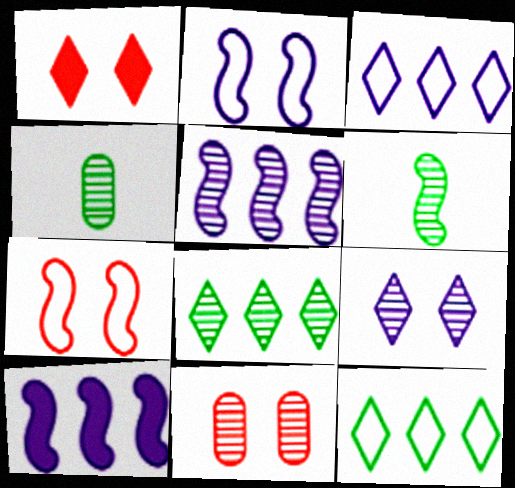[[1, 7, 11], 
[6, 7, 10]]